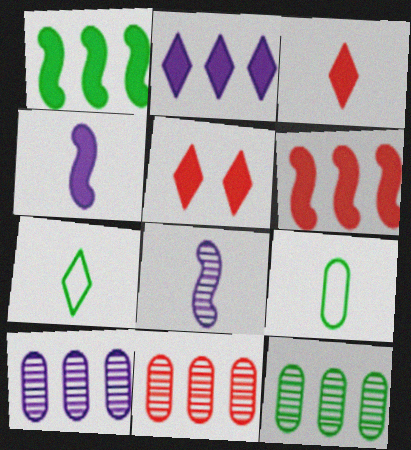[[3, 8, 9], 
[10, 11, 12]]